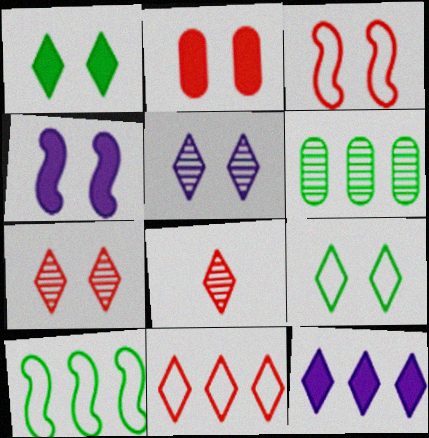[[1, 2, 4], 
[2, 3, 7], 
[8, 9, 12]]